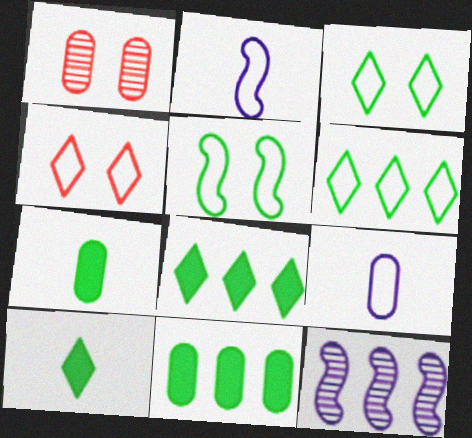[[1, 2, 8], 
[1, 9, 11], 
[4, 7, 12]]